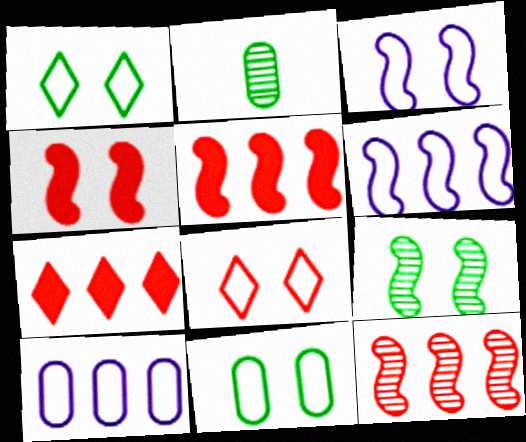[[2, 3, 7], 
[3, 4, 9], 
[3, 8, 11]]